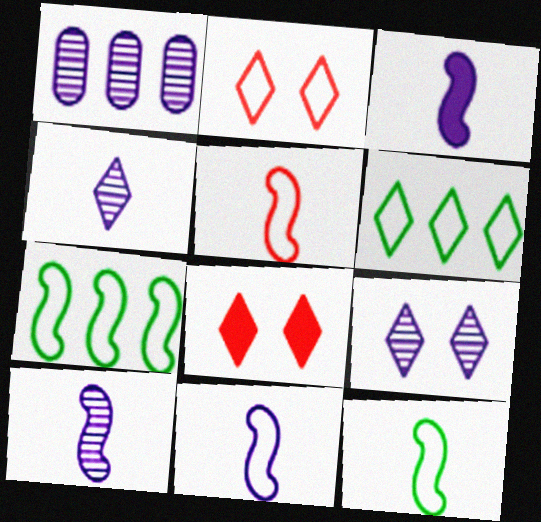[[1, 8, 12], 
[1, 9, 10], 
[3, 10, 11], 
[4, 6, 8], 
[5, 11, 12]]